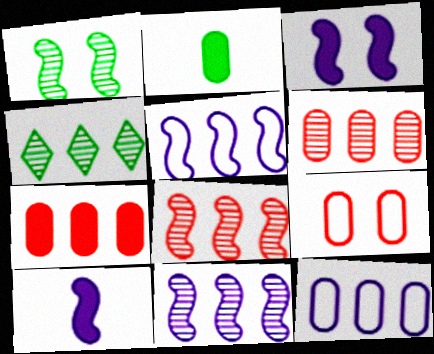[[4, 5, 7], 
[4, 6, 11], 
[4, 9, 10]]